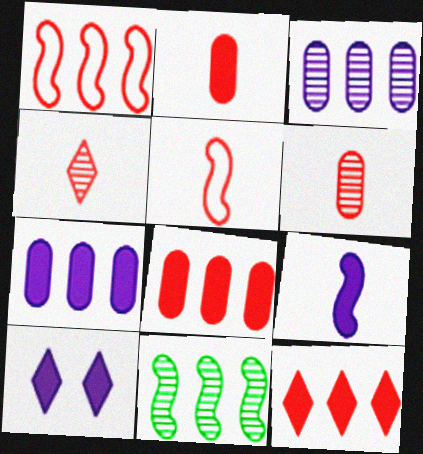[[2, 4, 5], 
[7, 9, 10]]